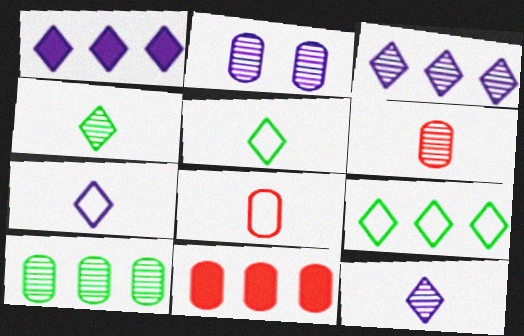[[2, 6, 10]]